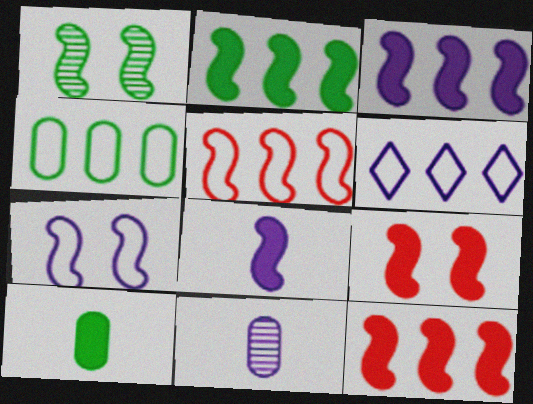[[1, 5, 8], 
[1, 7, 9], 
[2, 3, 12], 
[2, 8, 9], 
[4, 5, 6]]